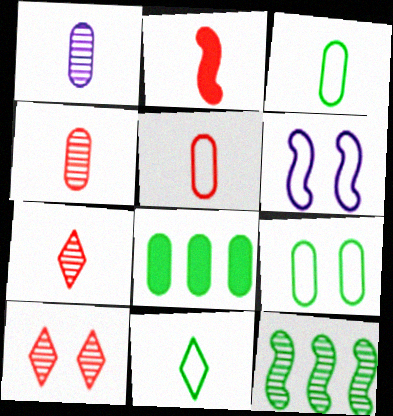[[1, 2, 11], 
[1, 10, 12], 
[2, 5, 7], 
[2, 6, 12], 
[6, 7, 8]]